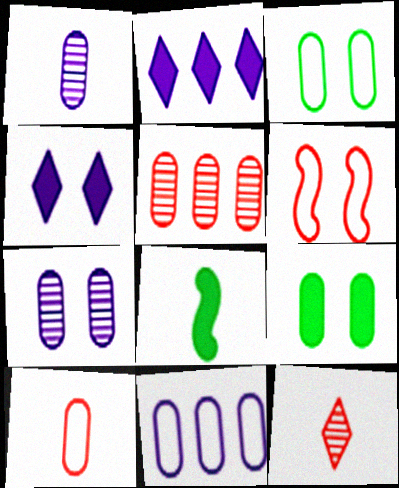[[3, 10, 11]]